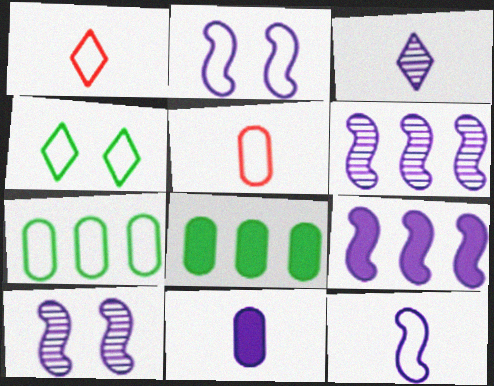[[1, 2, 7], 
[1, 8, 10], 
[3, 11, 12], 
[9, 10, 12]]